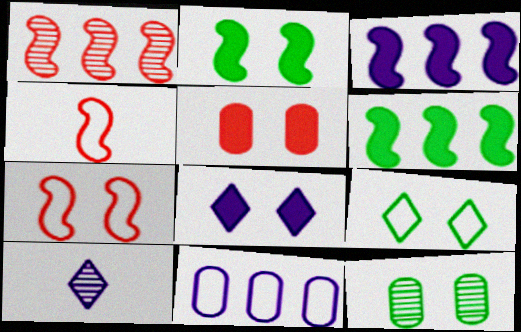[[1, 10, 12], 
[2, 5, 8], 
[2, 9, 12], 
[4, 9, 11], 
[7, 8, 12]]